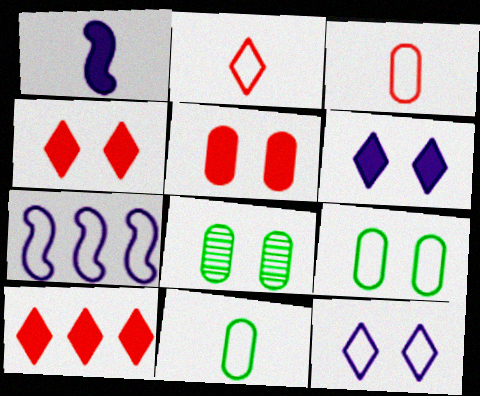[[2, 7, 9]]